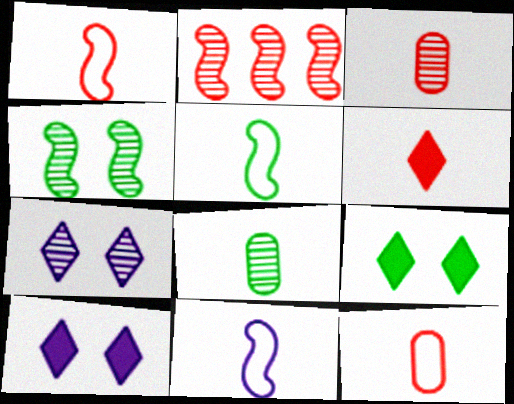[[1, 3, 6], 
[1, 5, 11], 
[2, 7, 8], 
[6, 8, 11]]